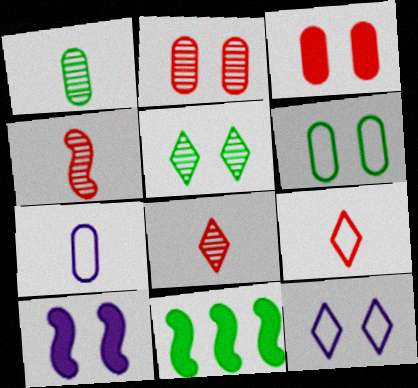[]